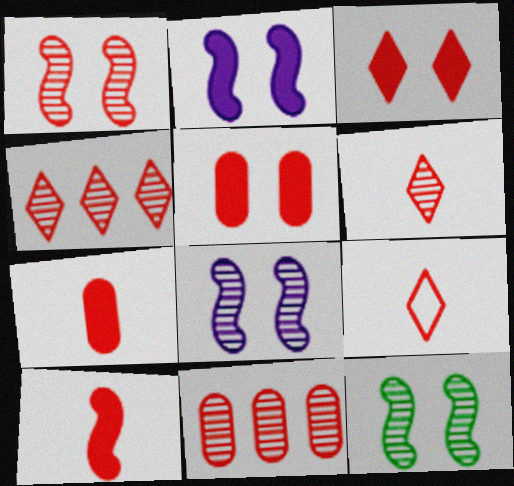[[1, 6, 11], 
[1, 8, 12], 
[3, 4, 9]]